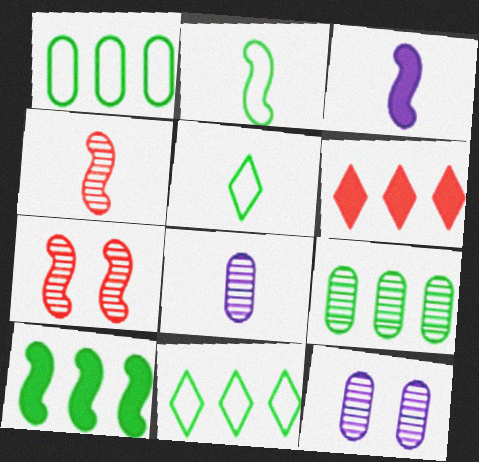[[2, 3, 4], 
[2, 6, 12], 
[9, 10, 11]]